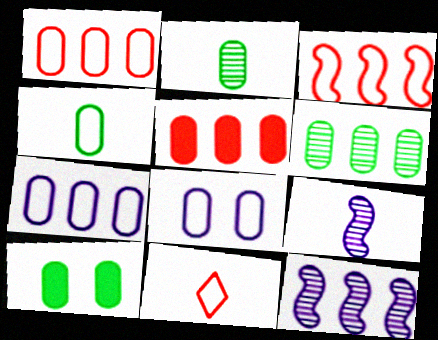[[1, 4, 8], 
[2, 5, 8], 
[4, 6, 10], 
[5, 6, 7], 
[10, 11, 12]]